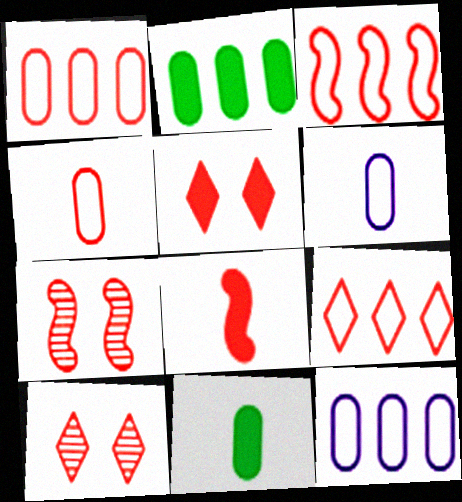[[1, 3, 9], 
[1, 8, 10], 
[3, 7, 8]]